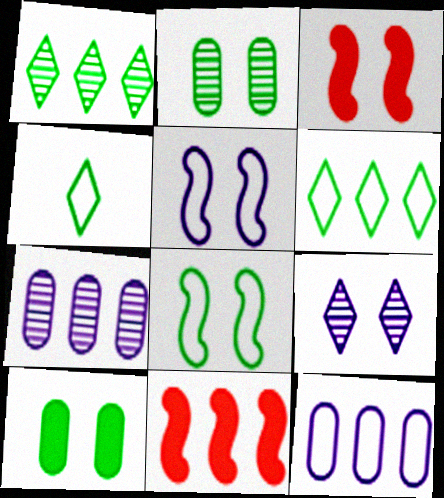[[1, 11, 12], 
[3, 4, 7], 
[6, 7, 11]]